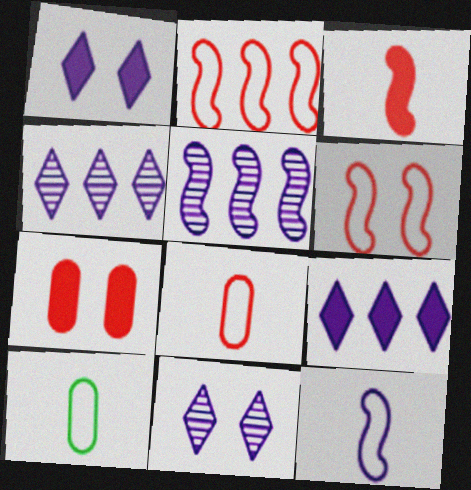[]